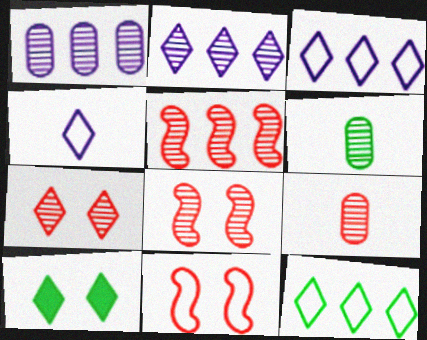[[2, 6, 8], 
[5, 7, 9]]